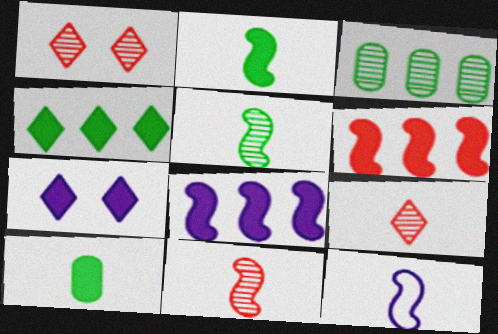[[2, 11, 12], 
[6, 7, 10], 
[9, 10, 12]]